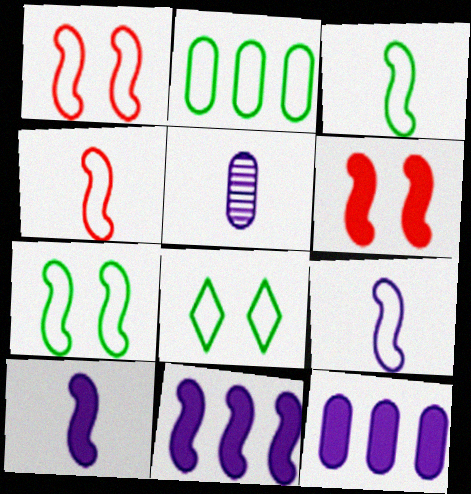[[2, 3, 8], 
[3, 4, 9]]